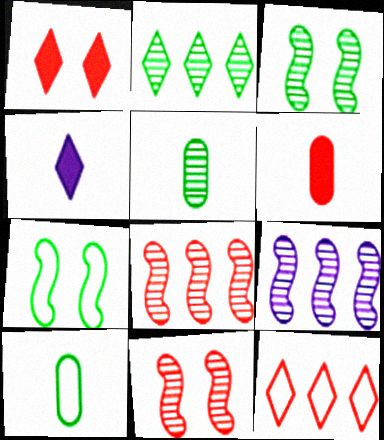[[1, 9, 10], 
[2, 3, 5], 
[6, 11, 12]]